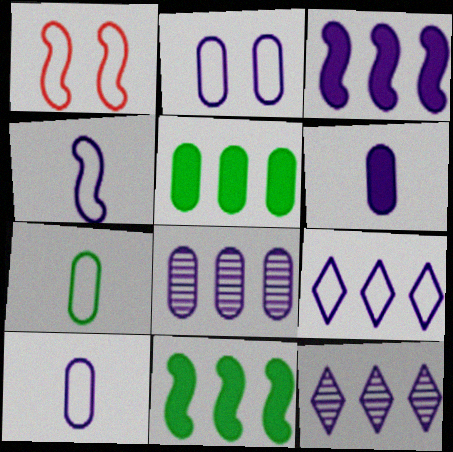[[1, 7, 9], 
[2, 4, 9], 
[2, 6, 8], 
[3, 8, 9]]